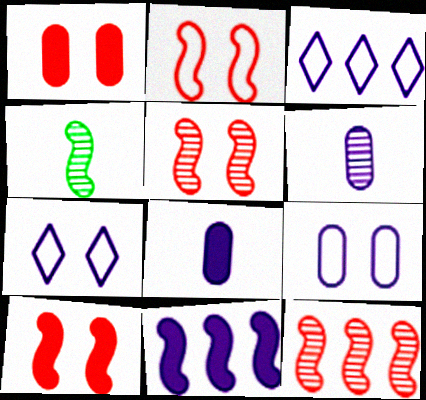[[1, 3, 4], 
[2, 4, 11], 
[2, 5, 10], 
[6, 7, 11]]